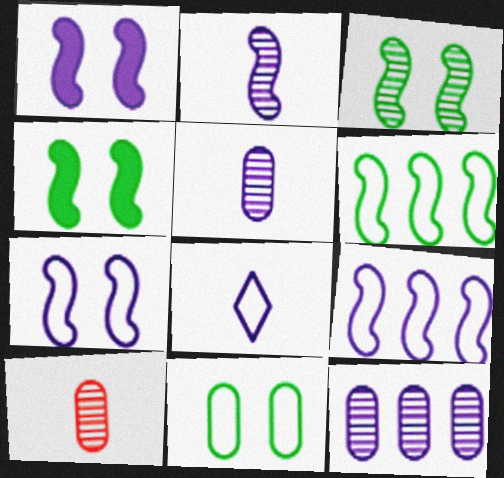[[1, 2, 9], 
[1, 8, 12]]